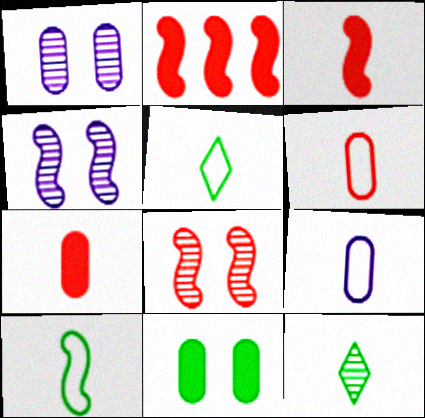[[1, 2, 5], 
[2, 4, 10], 
[3, 9, 12]]